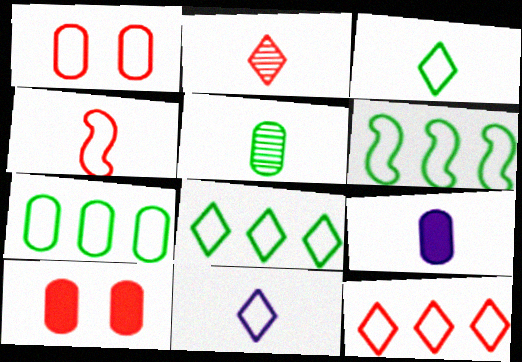[[1, 4, 12], 
[1, 6, 11], 
[6, 7, 8]]